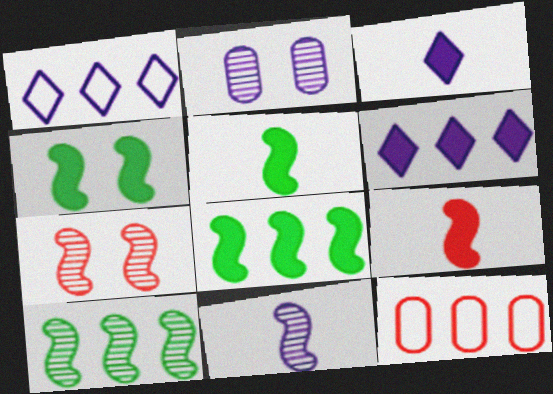[[4, 5, 8], 
[6, 10, 12], 
[7, 10, 11]]